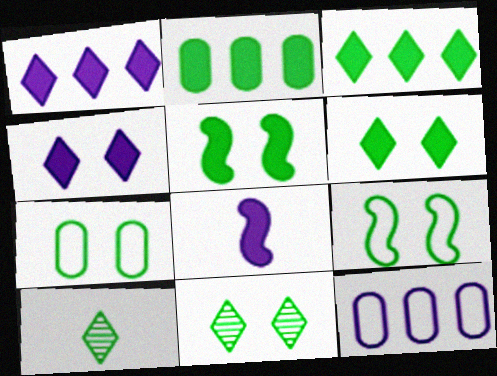[[2, 9, 10], 
[5, 7, 11]]